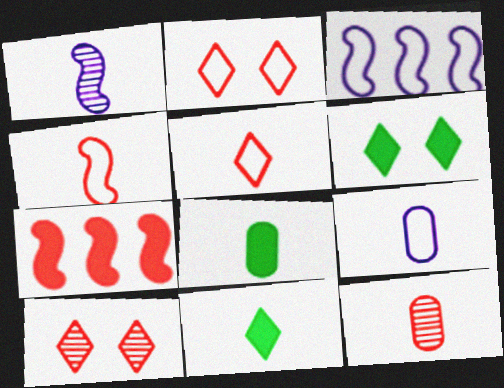[[1, 5, 8], 
[2, 7, 12], 
[3, 6, 12], 
[3, 8, 10], 
[8, 9, 12]]